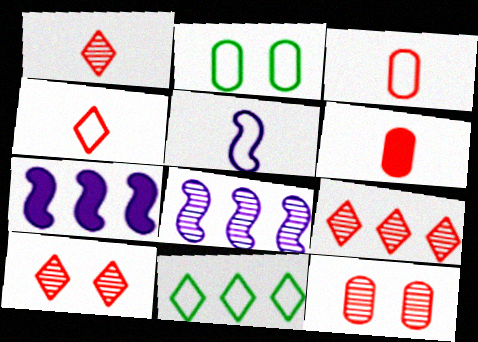[[1, 2, 7], 
[1, 9, 10]]